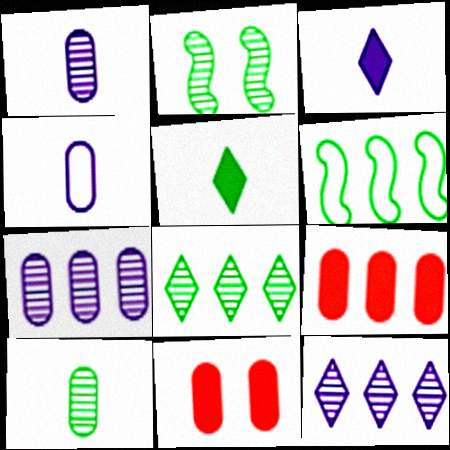[[2, 8, 10], 
[6, 9, 12]]